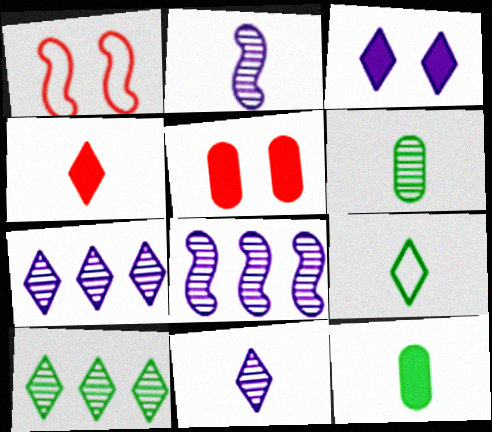[[1, 7, 12], 
[4, 9, 11], 
[5, 8, 9]]